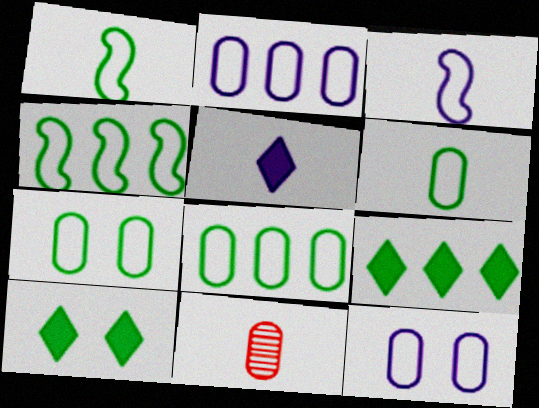[[1, 5, 11], 
[6, 7, 8]]